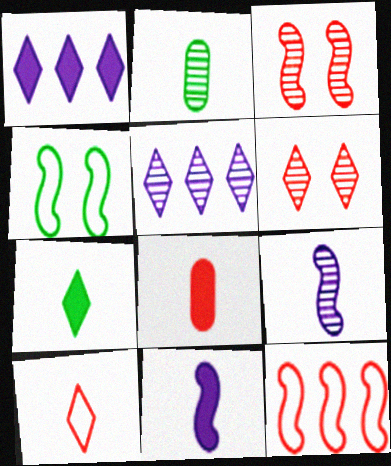[[2, 3, 5], 
[2, 10, 11], 
[4, 5, 8], 
[6, 8, 12], 
[7, 8, 11]]